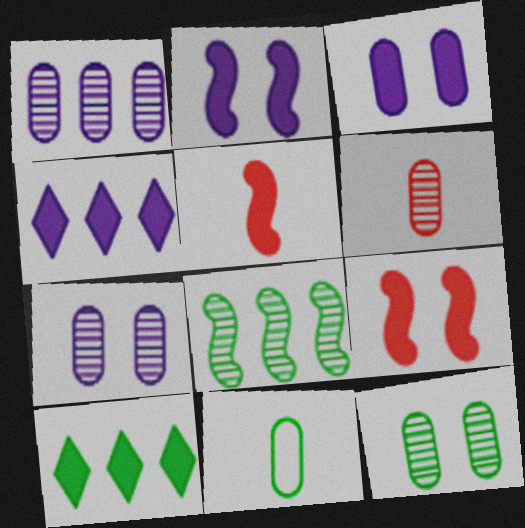[[1, 6, 12], 
[3, 5, 10]]